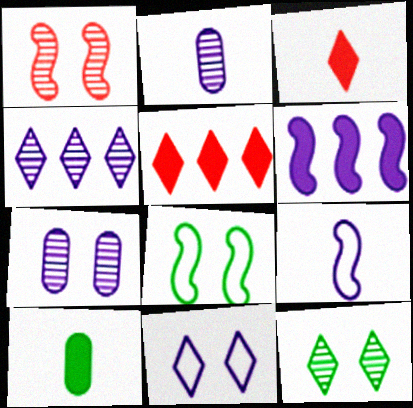[[1, 7, 12], 
[2, 5, 8], 
[2, 6, 11]]